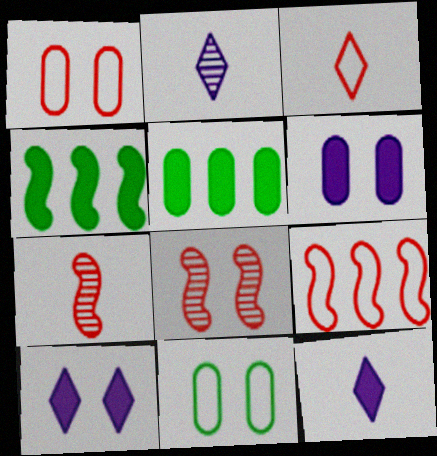[[1, 2, 4], 
[1, 3, 9], 
[8, 10, 11]]